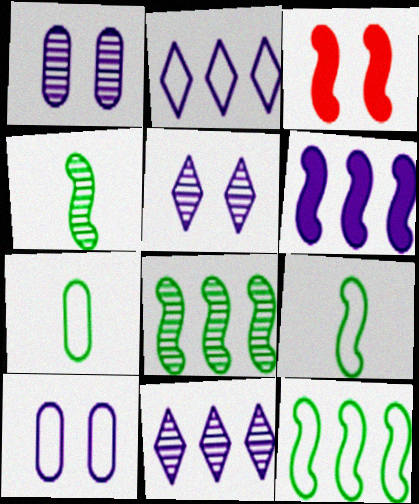[[3, 7, 11]]